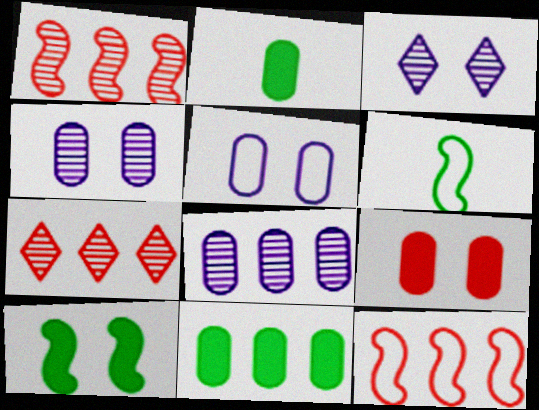[[2, 3, 12]]